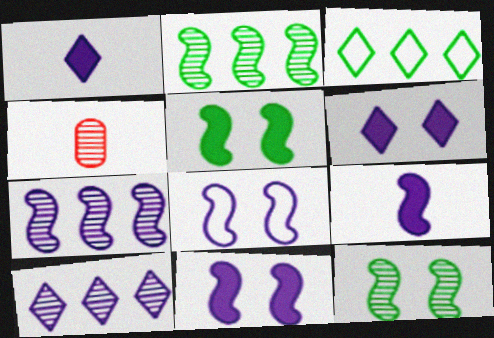[[3, 4, 11], 
[4, 10, 12], 
[7, 8, 9]]